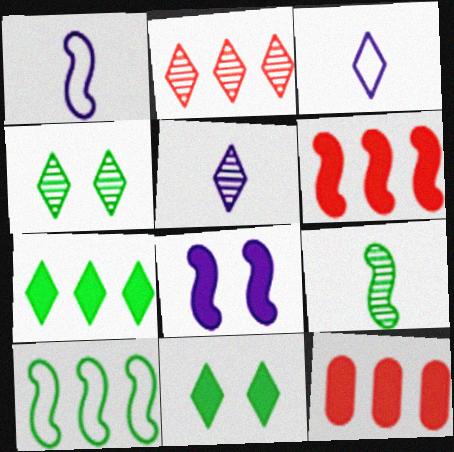[[1, 4, 12], 
[2, 3, 11], 
[2, 4, 5]]